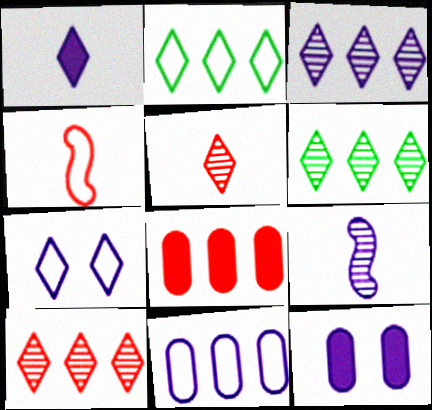[[1, 3, 7], 
[3, 6, 10], 
[4, 6, 12]]